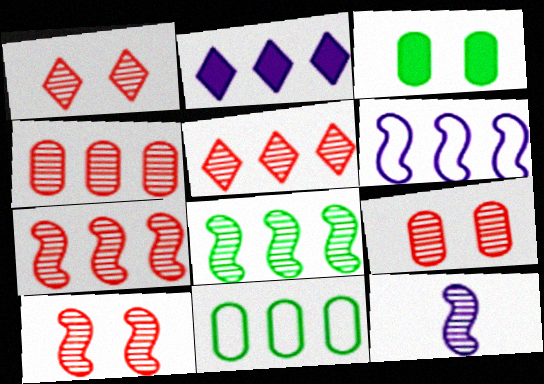[[1, 9, 10], 
[2, 7, 11], 
[4, 5, 7], 
[8, 10, 12]]